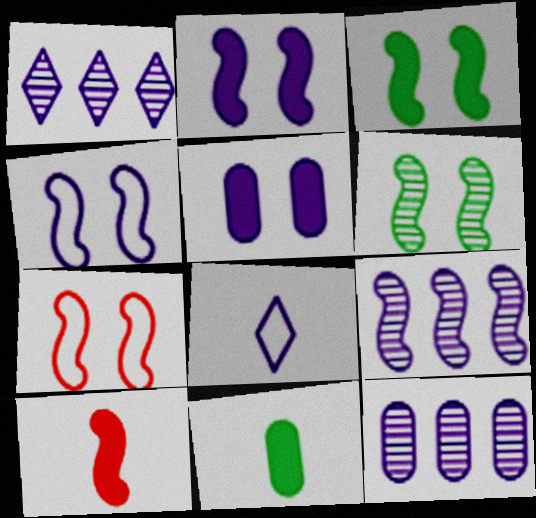[[1, 7, 11], 
[1, 9, 12], 
[2, 6, 7], 
[2, 8, 12], 
[5, 8, 9]]